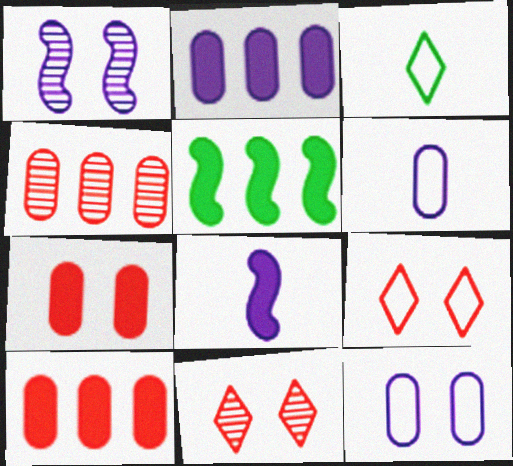[[1, 3, 10], 
[5, 6, 11]]